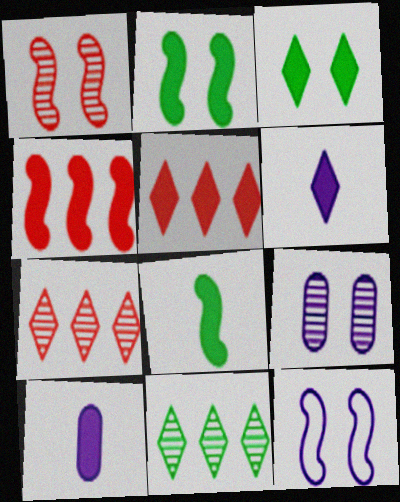[[1, 2, 12], 
[2, 5, 10], 
[3, 4, 10], 
[3, 5, 6]]